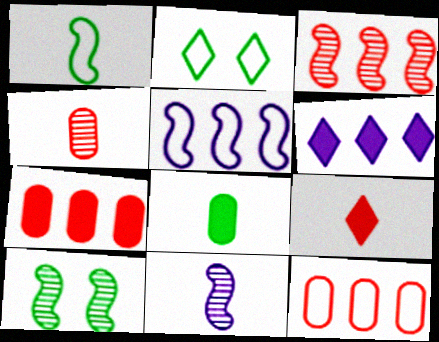[[2, 7, 11], 
[3, 10, 11]]